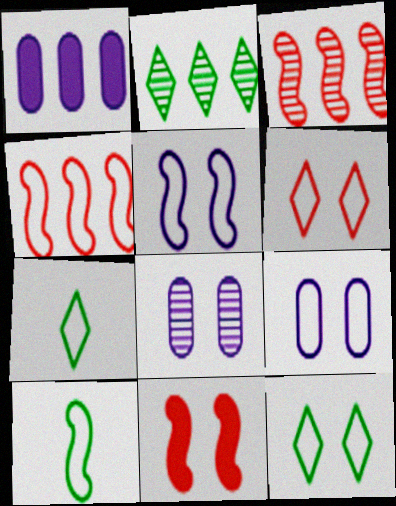[[1, 2, 4], 
[4, 5, 10], 
[4, 7, 9], 
[8, 11, 12]]